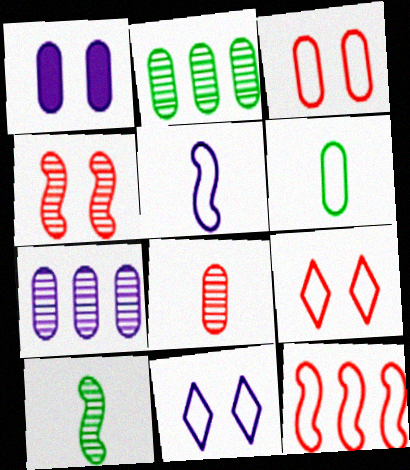[[6, 11, 12]]